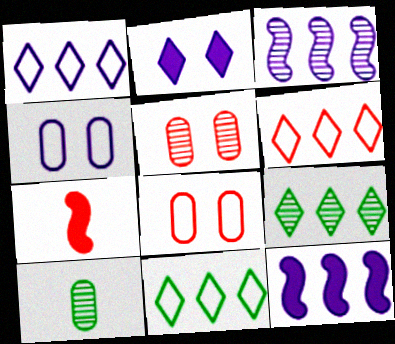[[1, 6, 11], 
[4, 7, 9], 
[5, 6, 7]]